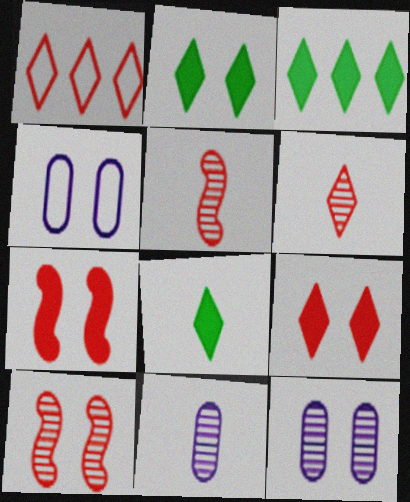[[1, 6, 9], 
[2, 3, 8], 
[2, 4, 10], 
[3, 4, 5]]